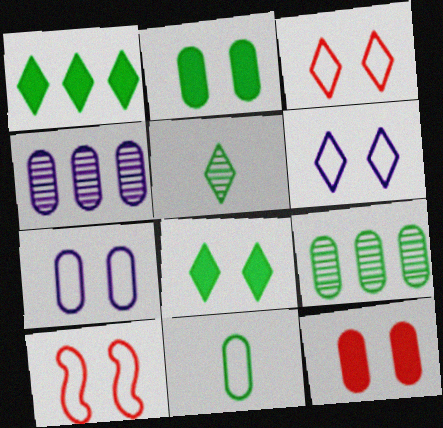[[2, 9, 11], 
[4, 11, 12]]